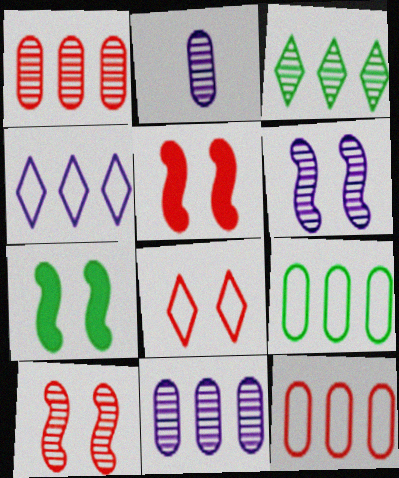[[2, 3, 10]]